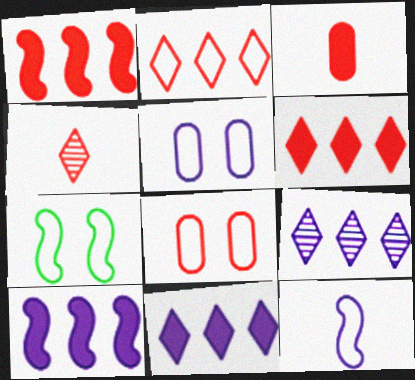[[1, 4, 8], 
[3, 7, 9]]